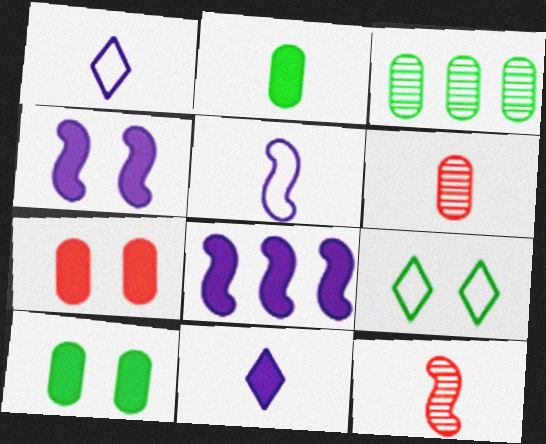[[1, 2, 12], 
[6, 8, 9]]